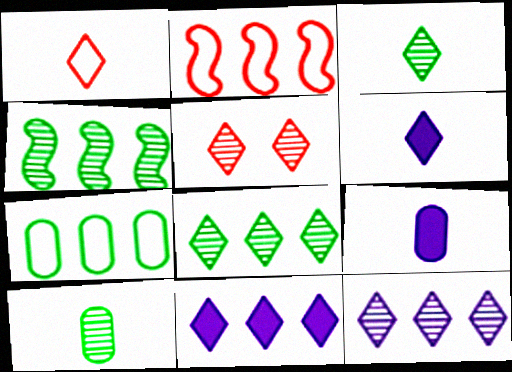[[1, 3, 6], 
[3, 5, 12]]